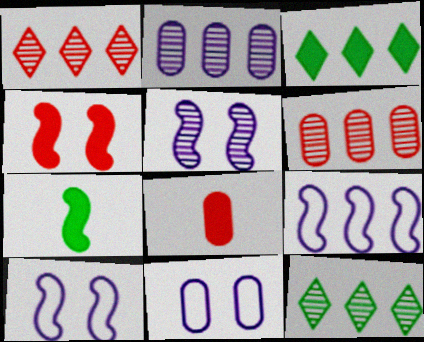[[1, 7, 11], 
[3, 6, 9], 
[8, 10, 12]]